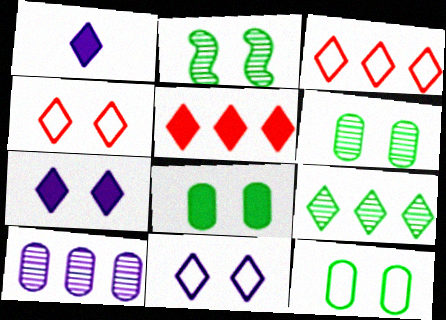[[1, 4, 9], 
[6, 8, 12]]